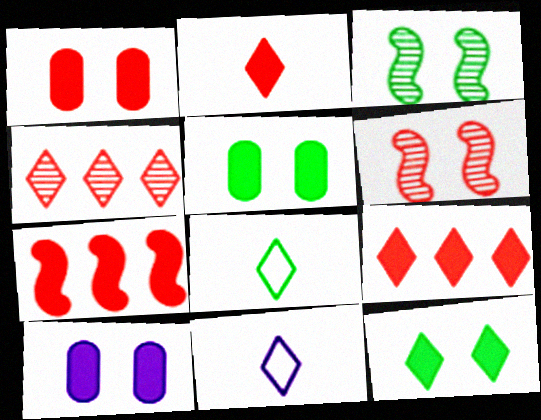[[1, 2, 7], 
[1, 5, 10], 
[4, 11, 12]]